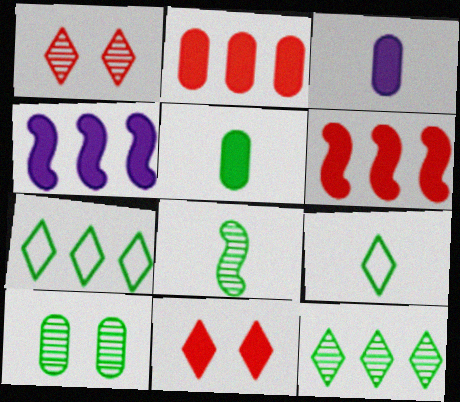[[4, 5, 11], 
[5, 8, 9], 
[8, 10, 12]]